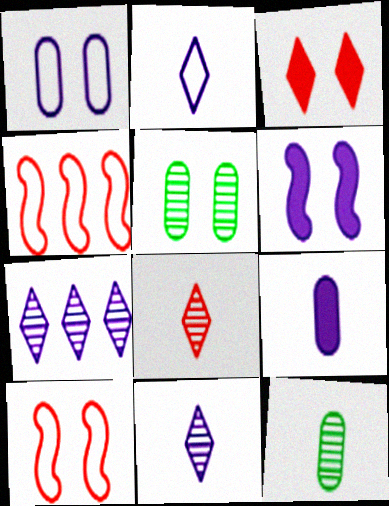[]